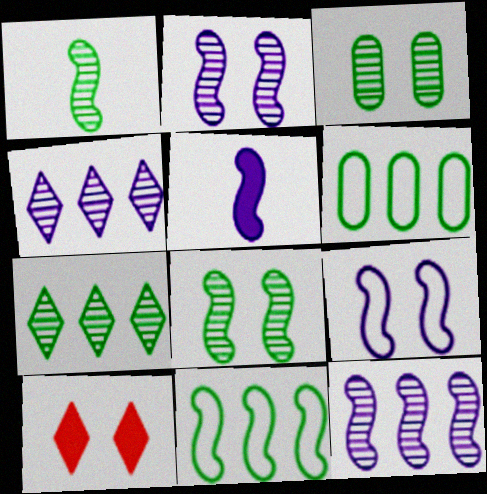[[1, 3, 7], 
[3, 9, 10], 
[5, 9, 12]]